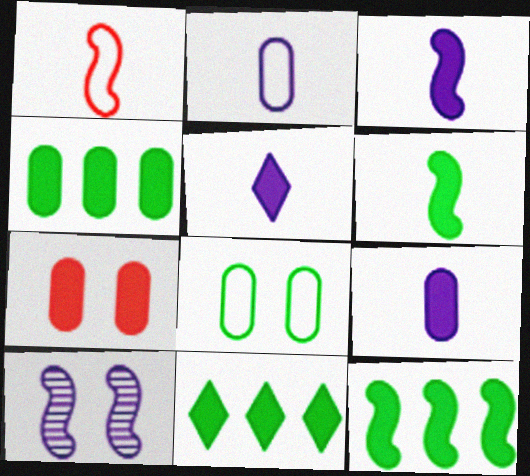[[1, 10, 12], 
[3, 5, 9], 
[3, 7, 11], 
[4, 7, 9], 
[4, 11, 12], 
[5, 7, 12]]